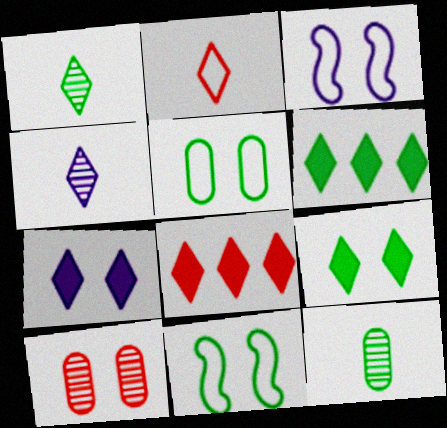[[3, 8, 12], 
[3, 9, 10], 
[6, 11, 12], 
[7, 10, 11]]